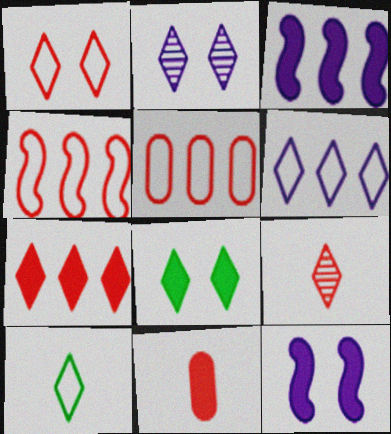[[1, 2, 8], 
[1, 6, 10], 
[1, 7, 9], 
[2, 7, 10], 
[3, 8, 11], 
[6, 8, 9]]